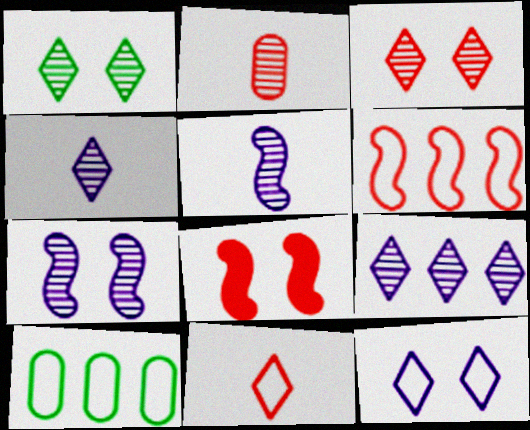[[4, 8, 10]]